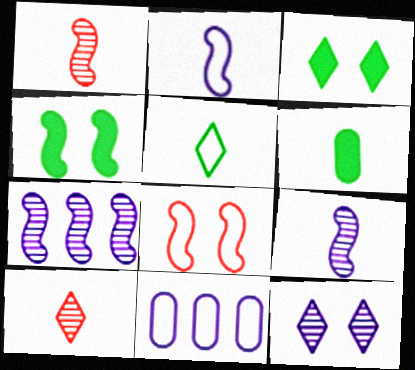[[1, 3, 11], 
[2, 6, 10], 
[4, 10, 11], 
[5, 8, 11]]